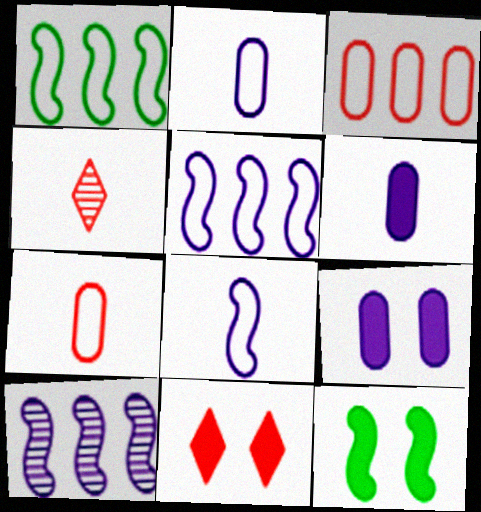[[1, 4, 9], 
[9, 11, 12]]